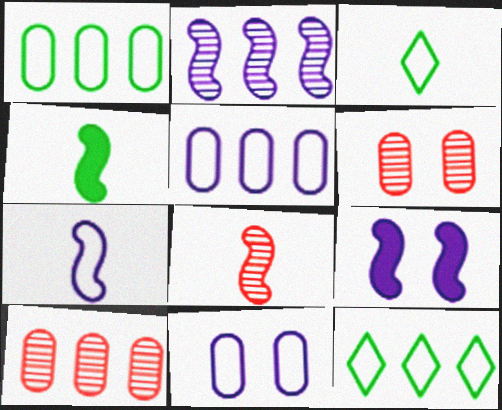[[2, 7, 9], 
[3, 9, 10], 
[4, 7, 8]]